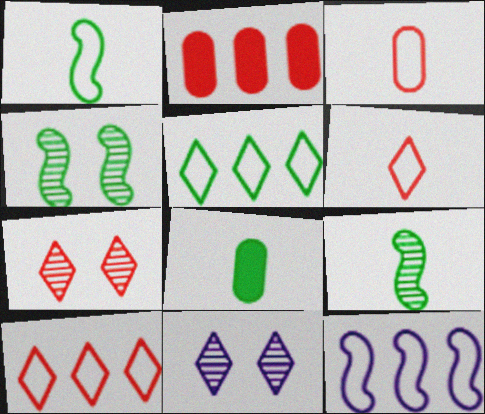[[1, 2, 11], 
[4, 5, 8], 
[7, 8, 12]]